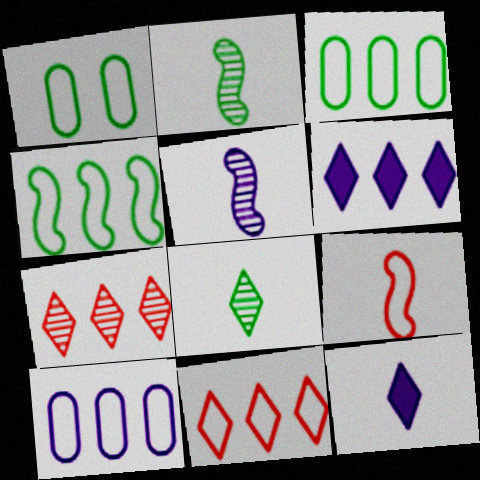[[4, 10, 11]]